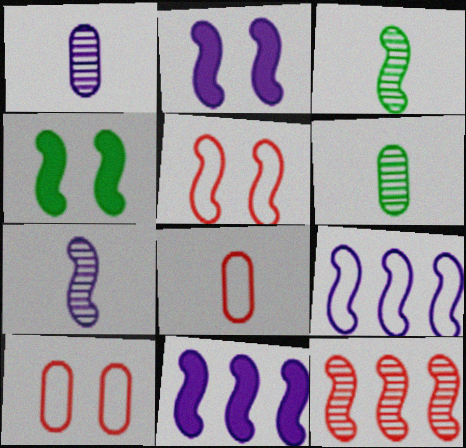[[2, 7, 9], 
[3, 5, 11]]